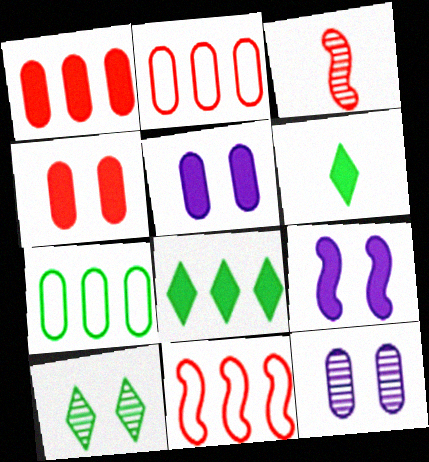[[1, 6, 9], 
[6, 11, 12]]